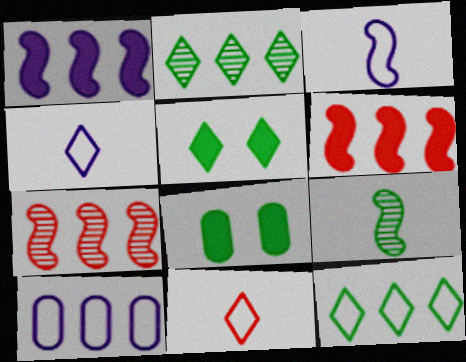[[2, 6, 10], 
[4, 7, 8], 
[8, 9, 12]]